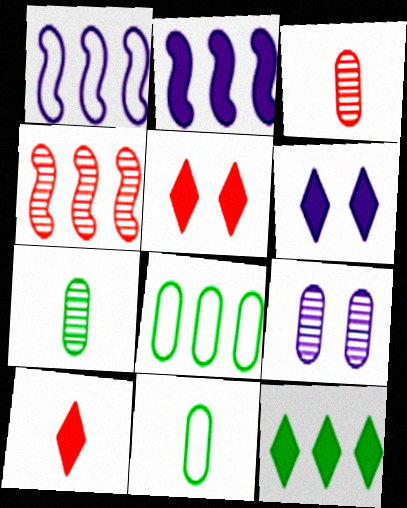[[1, 5, 7], 
[4, 6, 11], 
[6, 10, 12]]